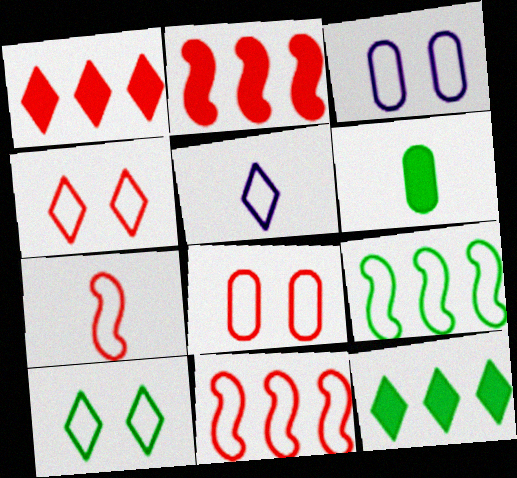[[5, 8, 9]]